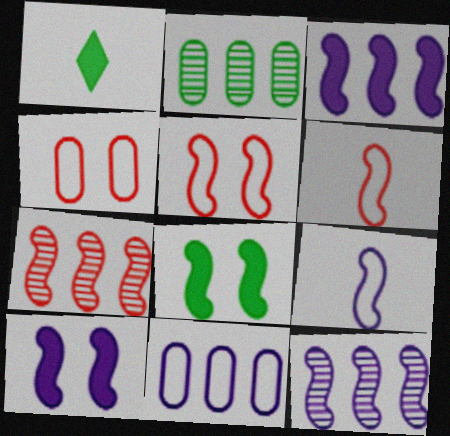[[1, 4, 12], 
[6, 8, 12], 
[7, 8, 9], 
[9, 10, 12]]